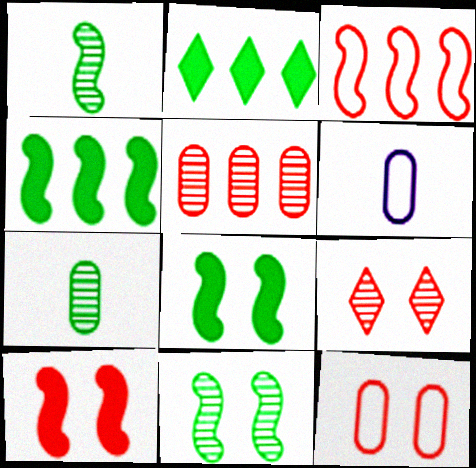[[4, 6, 9], 
[9, 10, 12]]